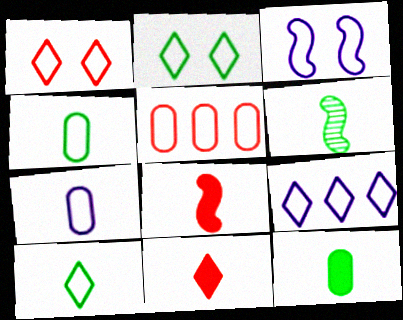[[1, 9, 10], 
[3, 5, 10], 
[3, 7, 9], 
[6, 7, 11], 
[6, 10, 12]]